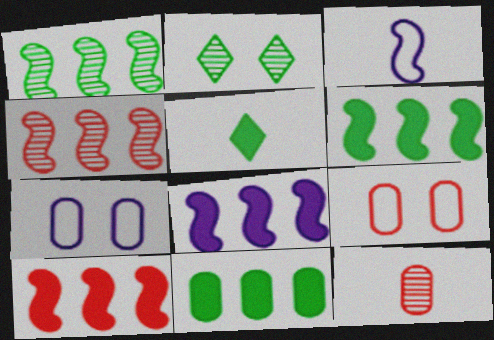[[3, 5, 12], 
[4, 5, 7], 
[6, 8, 10], 
[7, 11, 12]]